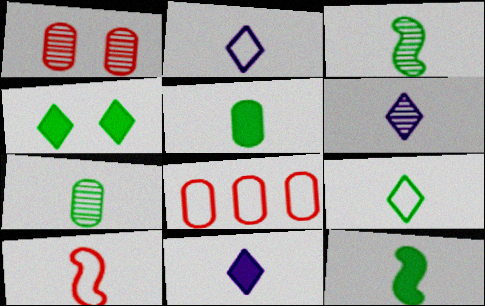[[2, 6, 11], 
[3, 5, 9], 
[5, 6, 10], 
[7, 9, 12], 
[7, 10, 11]]